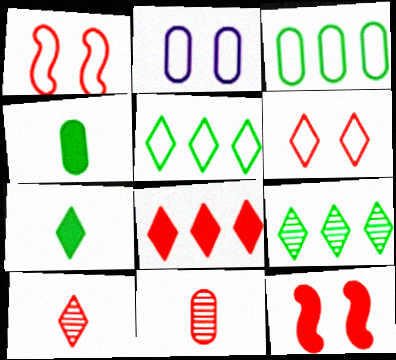[[1, 8, 11], 
[6, 8, 10]]